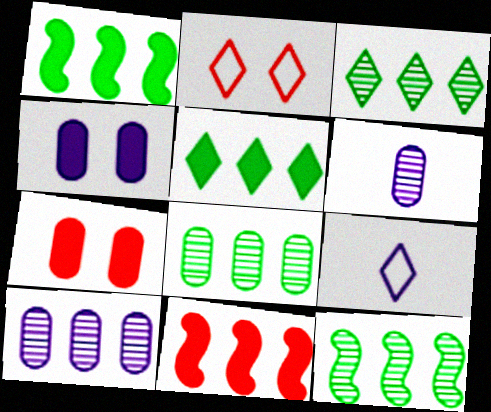[[1, 2, 6], 
[3, 8, 12], 
[7, 9, 12]]